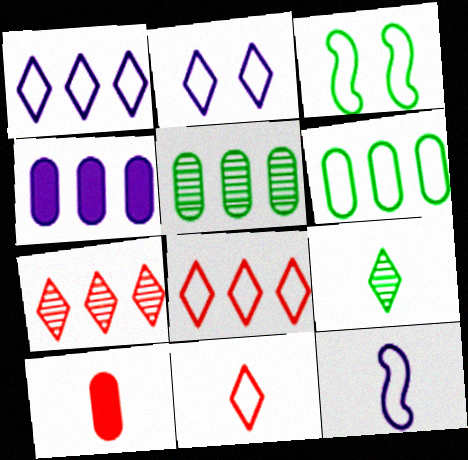[[9, 10, 12]]